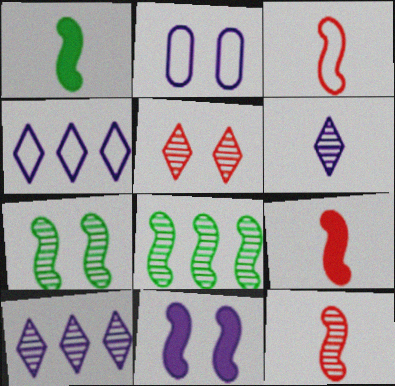[[3, 8, 11], 
[3, 9, 12]]